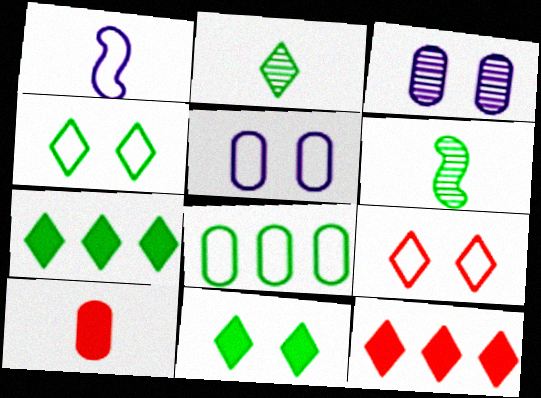[[1, 2, 10], 
[1, 8, 9], 
[2, 4, 7], 
[3, 8, 10], 
[5, 6, 12], 
[6, 8, 11]]